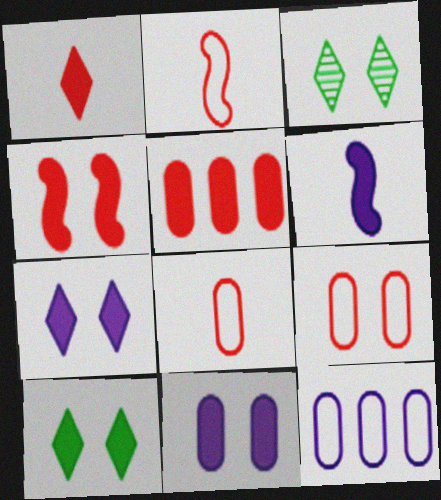[[1, 4, 5], 
[4, 10, 11], 
[5, 6, 10]]